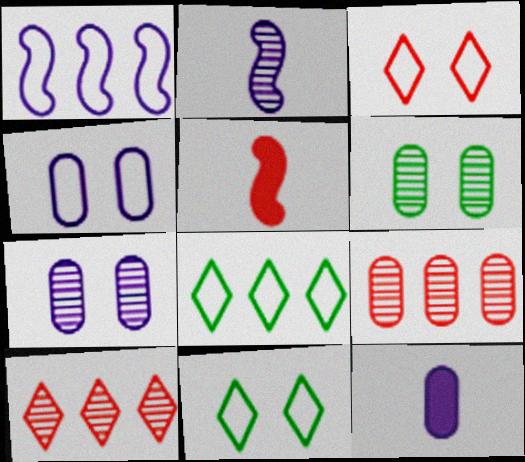[[2, 6, 10], 
[3, 5, 9], 
[5, 7, 8]]